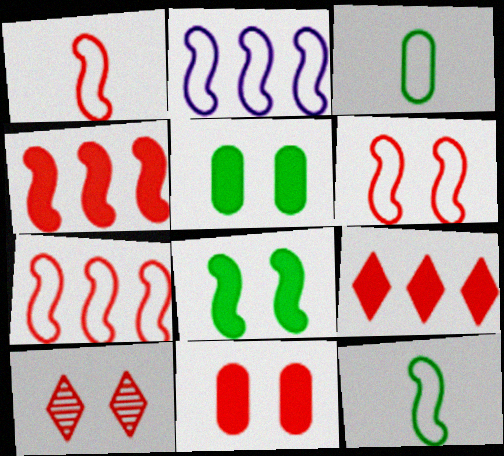[[1, 6, 7], 
[2, 6, 12], 
[6, 10, 11]]